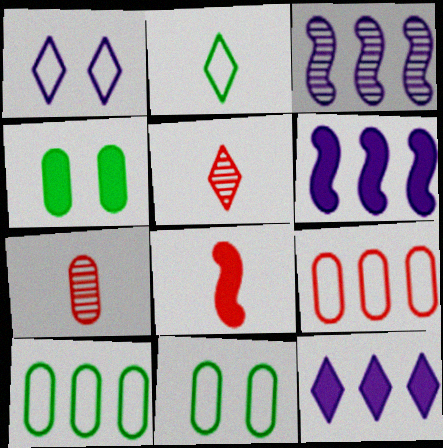[[4, 8, 12], 
[5, 6, 11]]